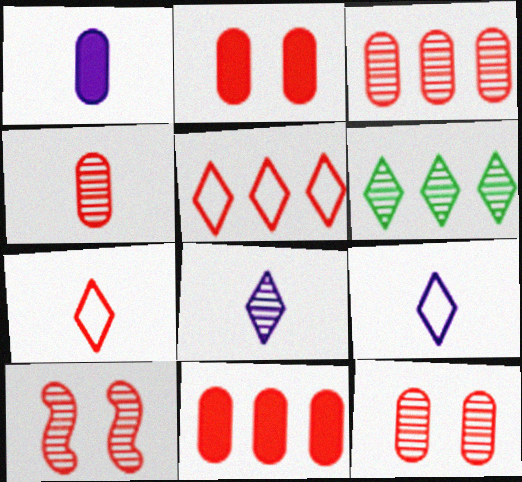[[3, 4, 12], 
[7, 10, 11]]